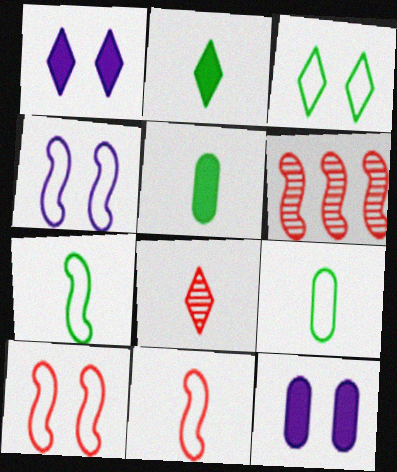[[1, 6, 9]]